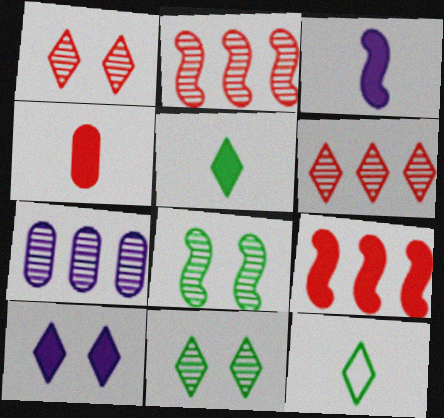[[3, 4, 5], 
[6, 10, 12]]